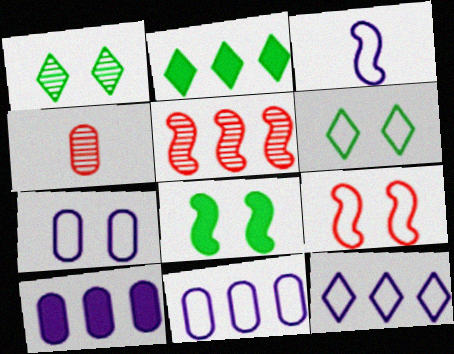[[2, 5, 11], 
[3, 5, 8], 
[3, 7, 12], 
[4, 8, 12], 
[6, 7, 9]]